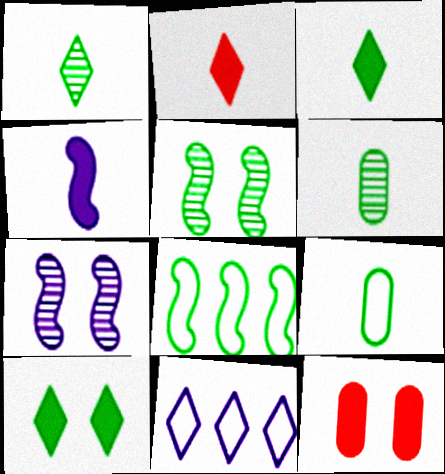[[6, 8, 10]]